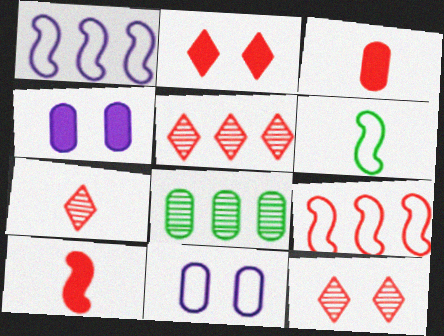[[3, 8, 11], 
[3, 9, 12], 
[4, 5, 6], 
[5, 7, 12]]